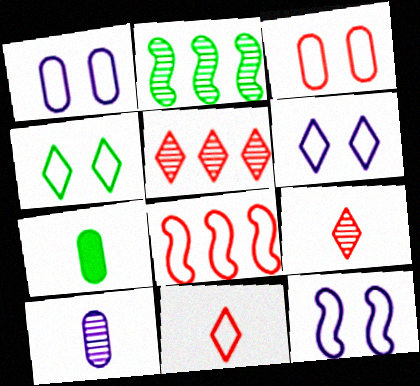[[1, 6, 12], 
[2, 4, 7], 
[3, 4, 12], 
[3, 8, 11], 
[5, 7, 12]]